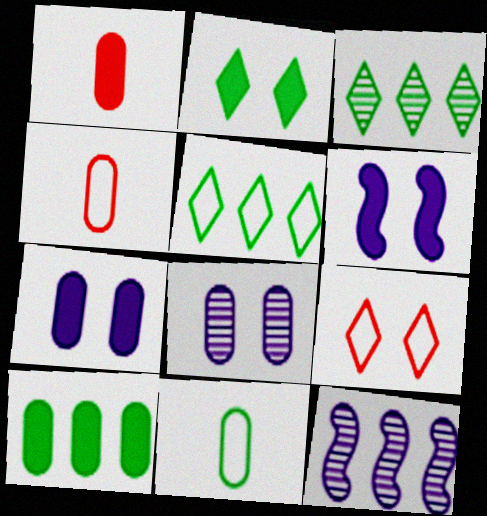[[1, 7, 10], 
[2, 4, 12], 
[3, 4, 6], 
[4, 8, 10]]